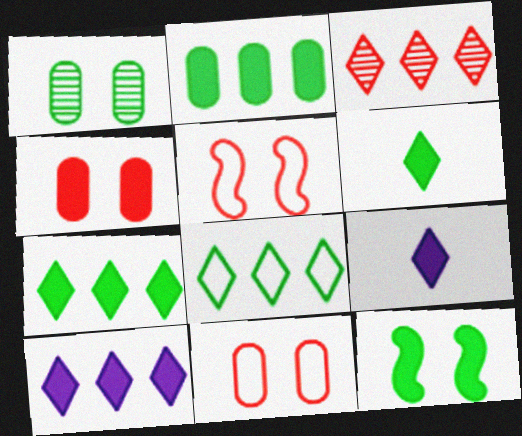[[2, 6, 12], 
[3, 8, 10]]